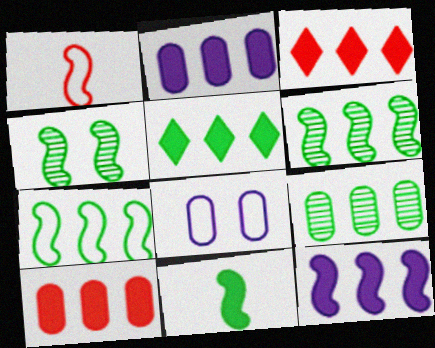[[1, 4, 12], 
[4, 7, 11], 
[5, 7, 9], 
[5, 10, 12]]